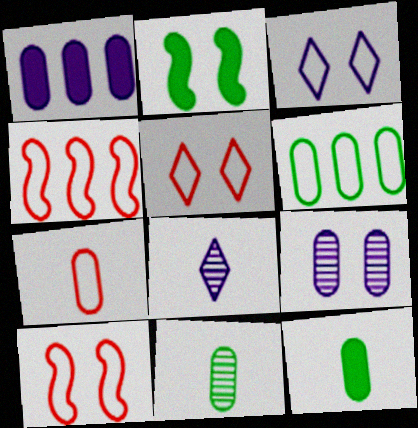[[2, 5, 9], 
[4, 5, 7]]